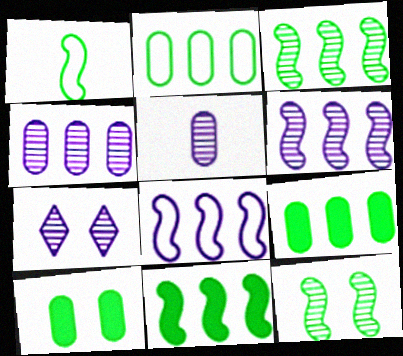[[1, 11, 12], 
[5, 6, 7]]